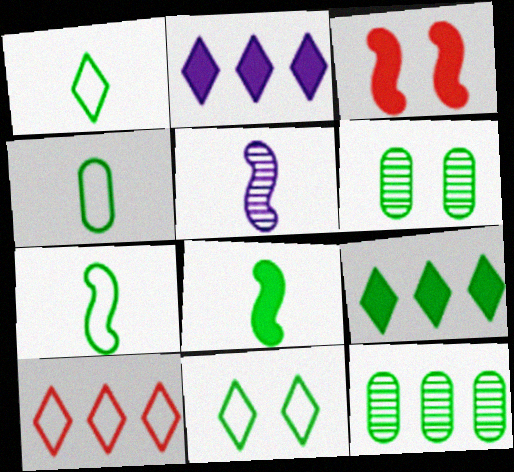[[1, 4, 7], 
[6, 7, 9], 
[8, 11, 12]]